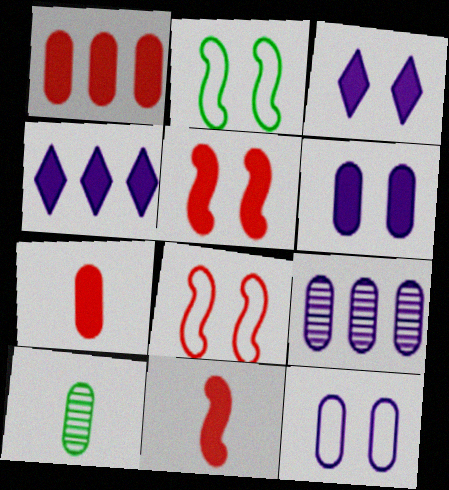[[1, 10, 12], 
[4, 8, 10]]